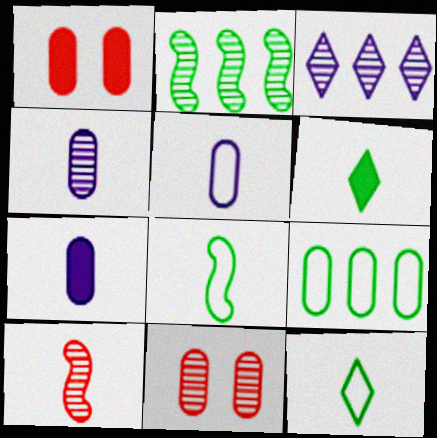[[1, 3, 8], 
[1, 4, 9], 
[4, 5, 7], 
[5, 6, 10], 
[7, 9, 11], 
[7, 10, 12]]